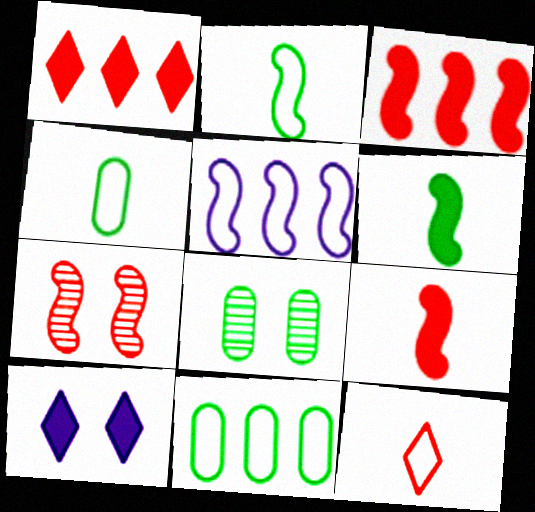[[5, 6, 7]]